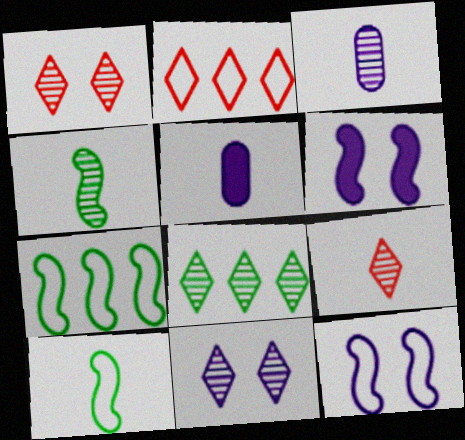[[1, 5, 7], 
[3, 4, 9], 
[5, 9, 10], 
[8, 9, 11]]